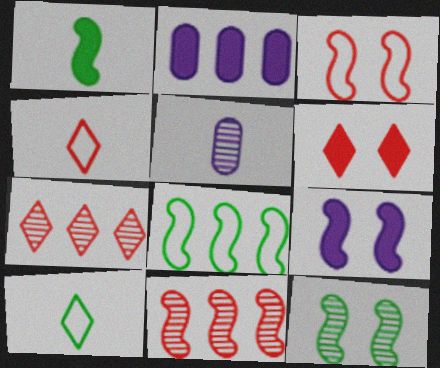[[1, 2, 6], 
[1, 4, 5], 
[1, 8, 12], 
[2, 4, 12], 
[2, 7, 8], 
[3, 9, 12], 
[4, 6, 7], 
[5, 6, 8], 
[5, 7, 12]]